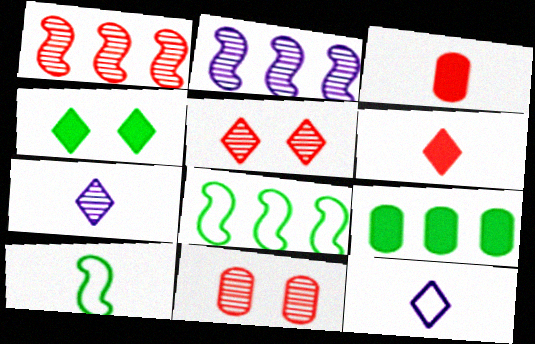[[3, 7, 10]]